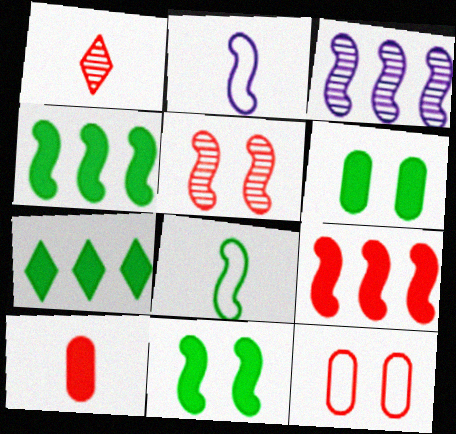[[1, 9, 12], 
[2, 4, 5]]